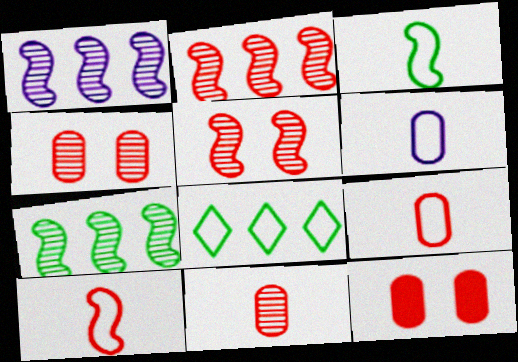[[1, 2, 7]]